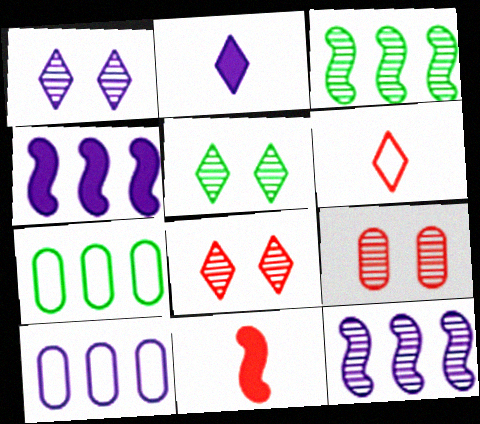[[1, 5, 8], 
[1, 7, 11], 
[5, 10, 11]]